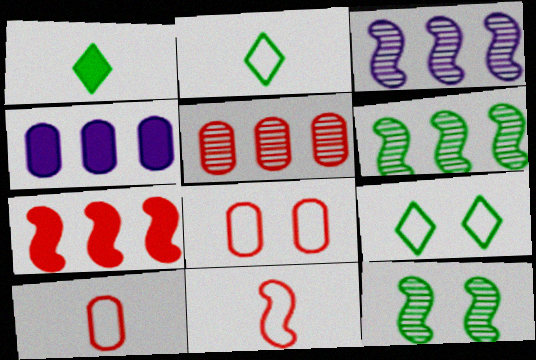[[1, 3, 8]]